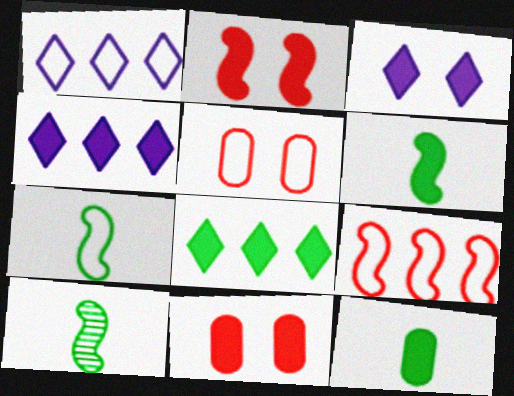[[1, 5, 7], 
[1, 10, 11], 
[2, 4, 12], 
[4, 5, 10], 
[4, 6, 11], 
[6, 7, 10]]